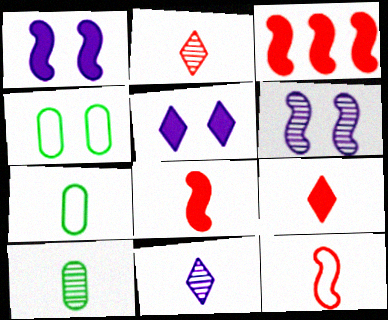[[3, 4, 11], 
[7, 8, 11]]